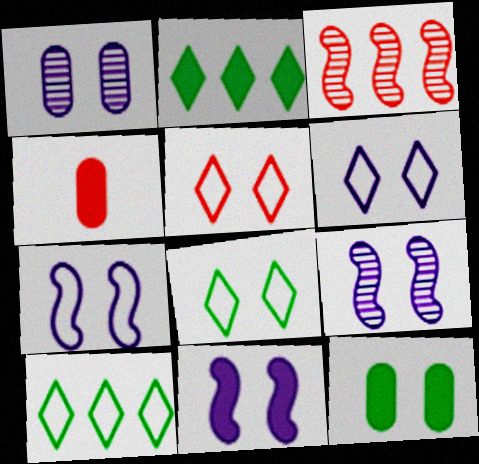[[1, 6, 11], 
[2, 4, 11], 
[3, 4, 5], 
[4, 9, 10], 
[5, 6, 8], 
[5, 9, 12], 
[7, 9, 11]]